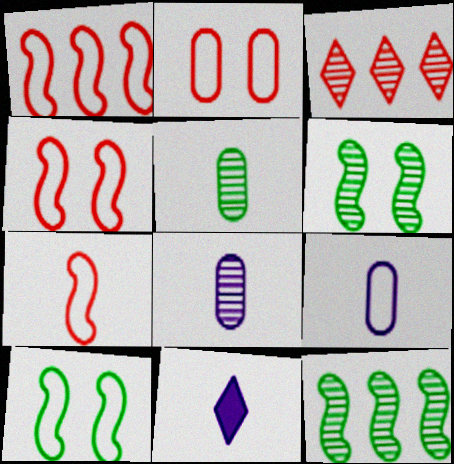[[1, 4, 7], 
[2, 11, 12], 
[3, 6, 8], 
[5, 7, 11]]